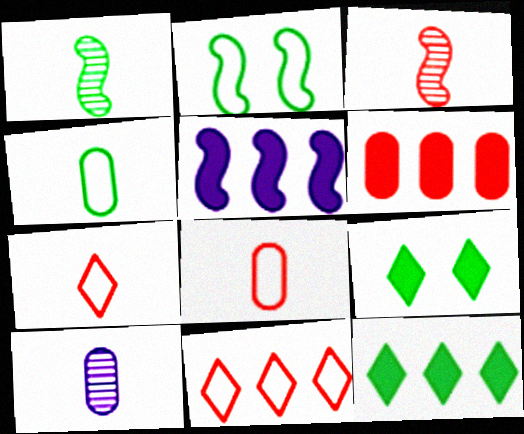[[2, 3, 5], 
[5, 6, 12]]